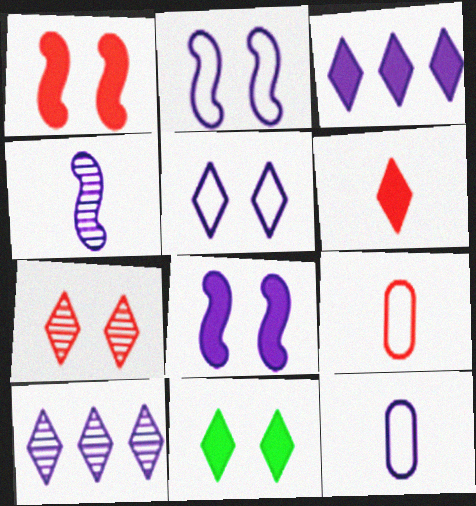[[3, 6, 11], 
[5, 7, 11], 
[8, 10, 12]]